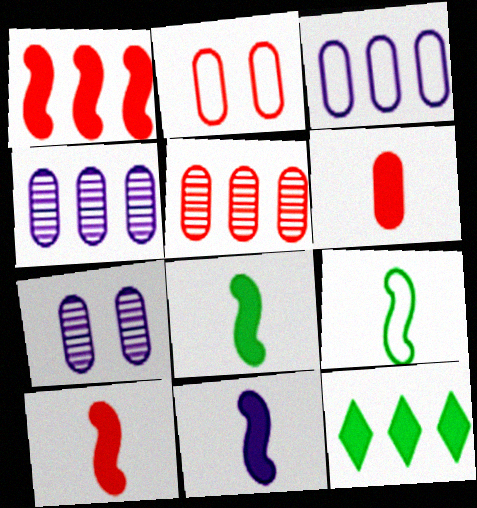[[2, 5, 6], 
[8, 10, 11]]